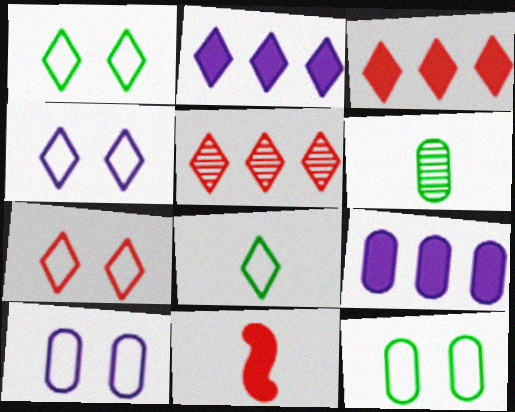[[1, 4, 7]]